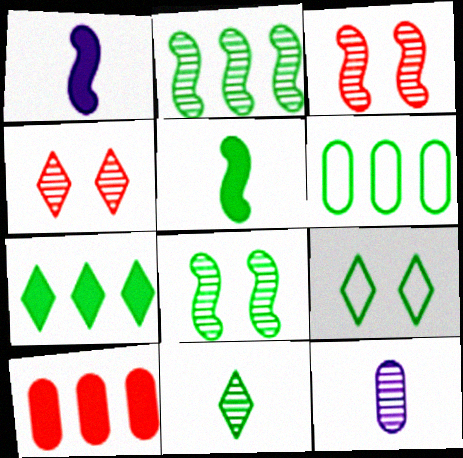[[1, 4, 6], 
[2, 4, 12], 
[2, 6, 7], 
[7, 9, 11]]